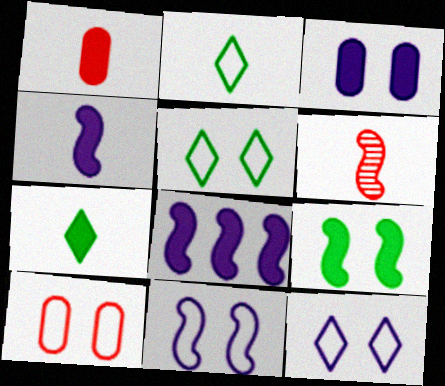[[1, 4, 7], 
[5, 10, 11]]